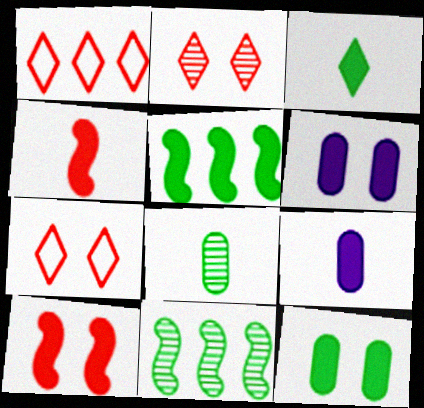[[3, 4, 9], 
[3, 5, 12], 
[7, 9, 11]]